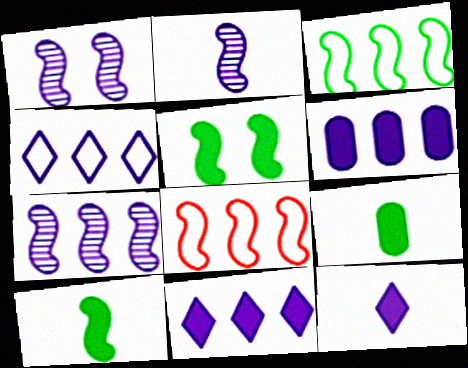[[1, 2, 7], 
[1, 8, 10], 
[2, 5, 8], 
[4, 6, 7]]